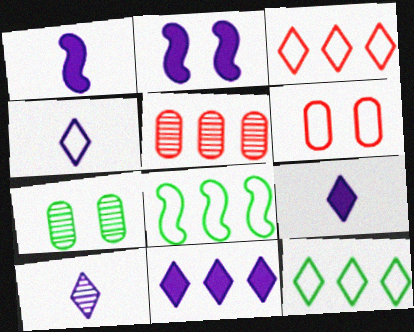[[1, 3, 7], 
[4, 6, 8], 
[4, 9, 10], 
[5, 8, 11]]